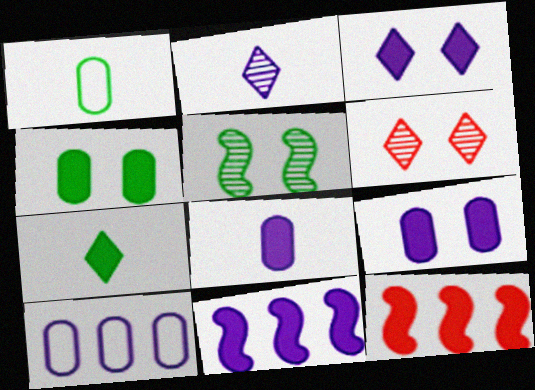[[1, 6, 11], 
[3, 8, 11], 
[7, 9, 12]]